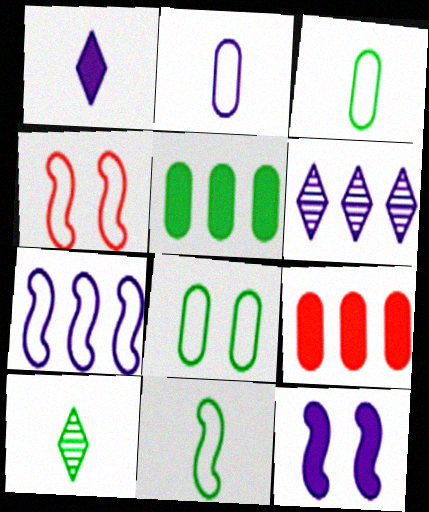[[2, 6, 12], 
[4, 7, 11]]